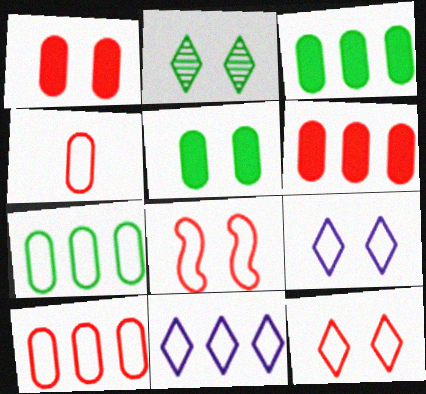[]